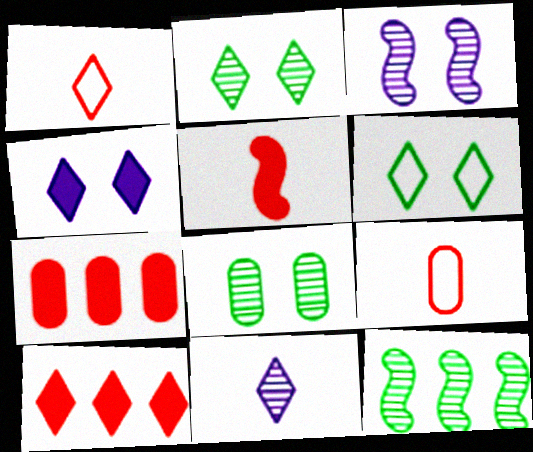[[4, 9, 12], 
[6, 10, 11]]